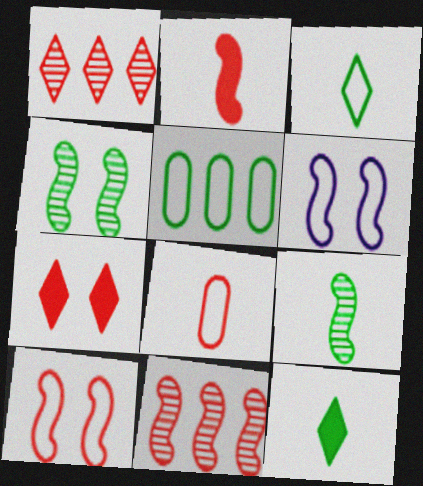[[2, 10, 11], 
[4, 5, 12], 
[7, 8, 11]]